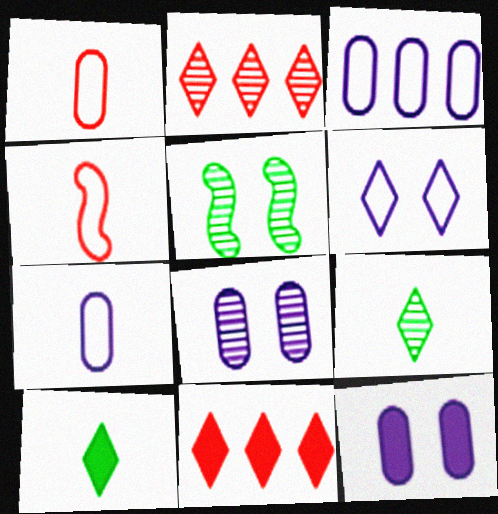[[2, 6, 10], 
[5, 7, 11], 
[6, 9, 11]]